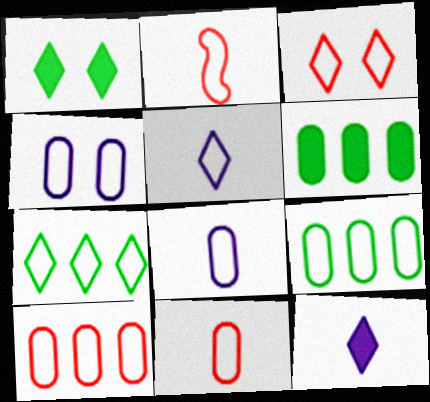[[2, 3, 10], 
[2, 4, 7], 
[3, 5, 7], 
[4, 9, 11]]